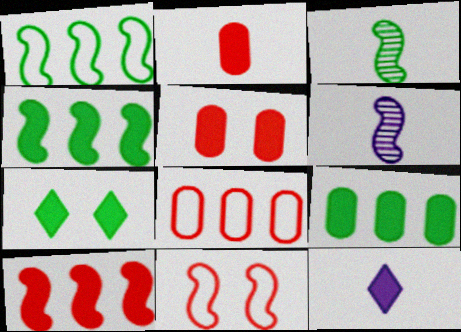[[4, 5, 12], 
[4, 6, 11], 
[6, 7, 8]]